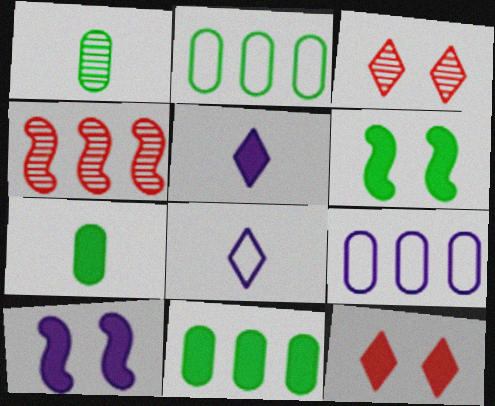[]